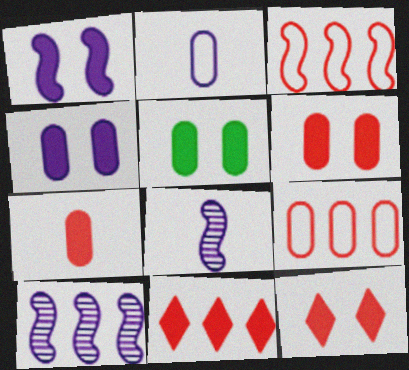[[1, 5, 12], 
[4, 5, 6]]